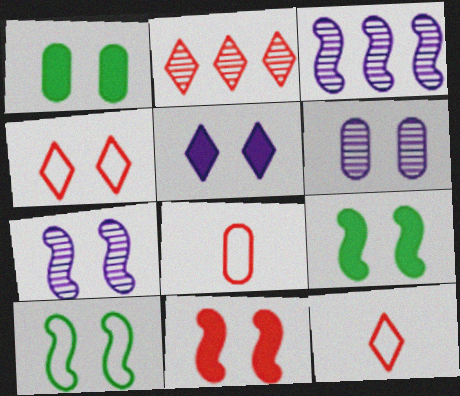[[1, 3, 12], 
[1, 4, 7], 
[1, 5, 11], 
[2, 8, 11], 
[4, 6, 9], 
[7, 10, 11]]